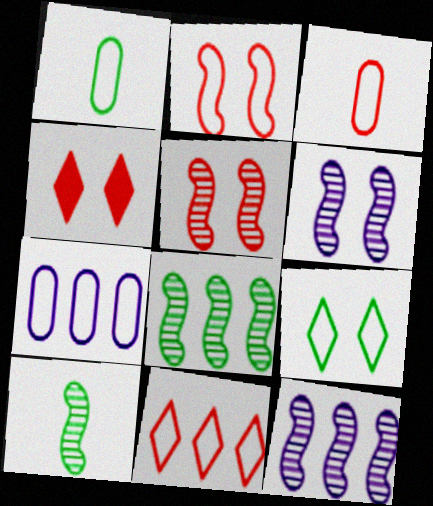[[1, 4, 12], 
[2, 3, 11], 
[4, 7, 10], 
[5, 10, 12]]